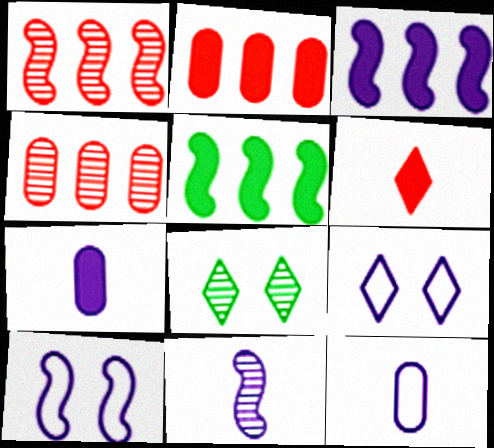[[3, 10, 11], 
[4, 8, 11]]